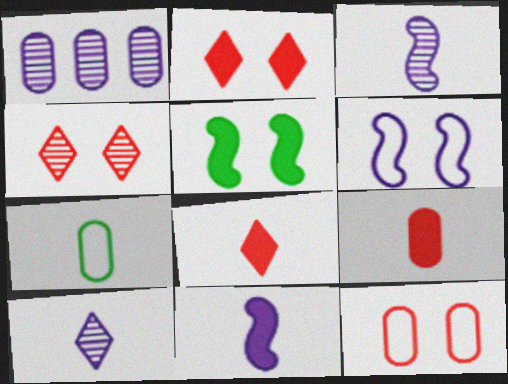[[3, 7, 8]]